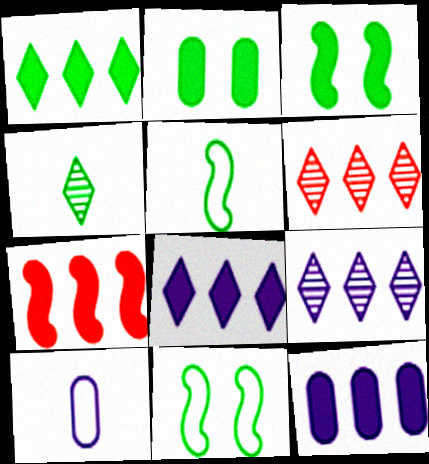[[1, 7, 12], 
[3, 6, 10]]